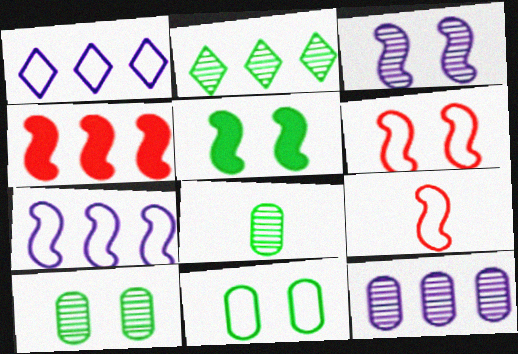[[1, 9, 11], 
[3, 5, 6]]